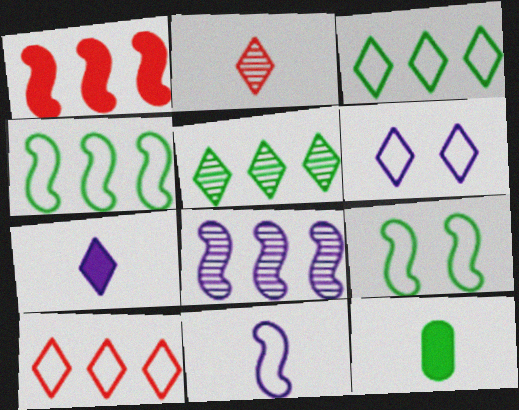[[1, 4, 8], 
[2, 11, 12], 
[5, 9, 12]]